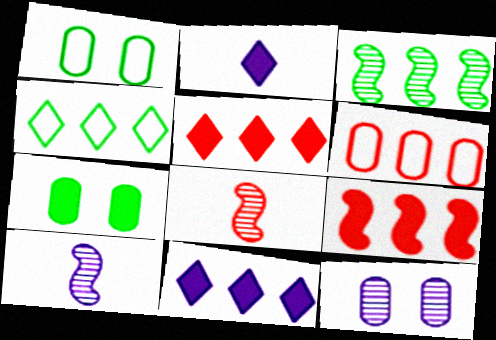[[1, 5, 10], 
[1, 8, 11], 
[2, 7, 9], 
[3, 6, 11]]